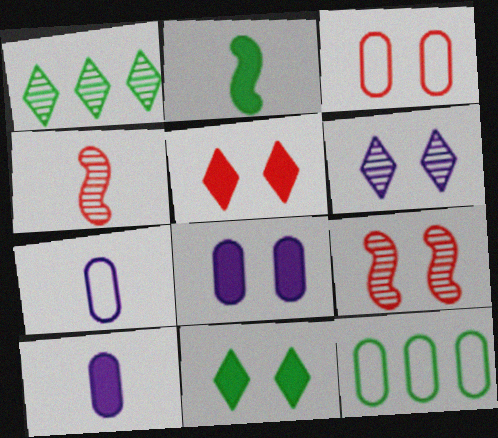[[3, 5, 9], 
[3, 7, 12]]